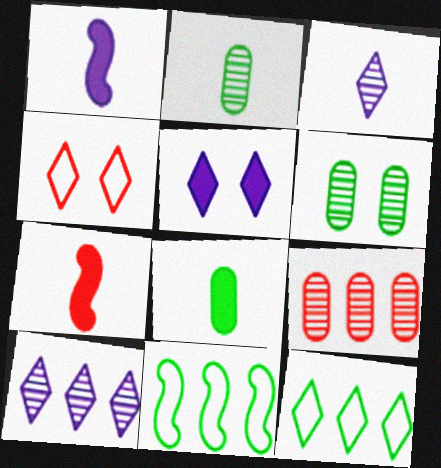[[4, 7, 9]]